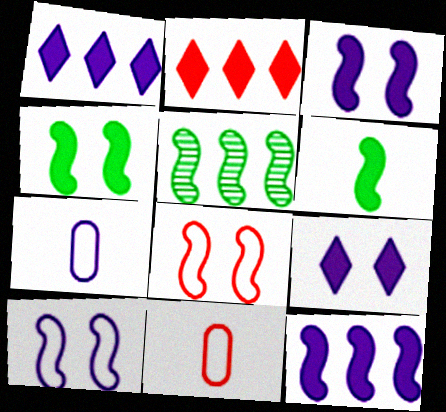[[5, 9, 11]]